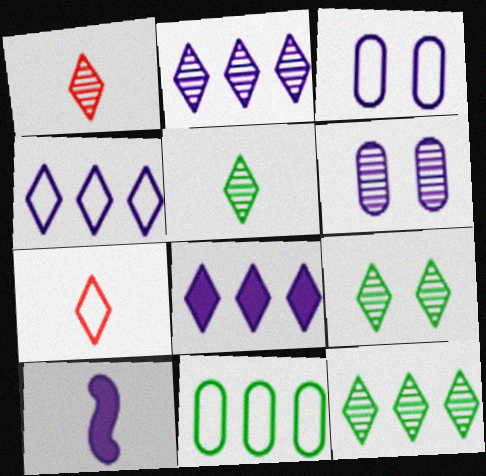[[1, 2, 9], 
[2, 3, 10], 
[2, 4, 8], 
[4, 6, 10], 
[5, 9, 12], 
[7, 8, 9]]